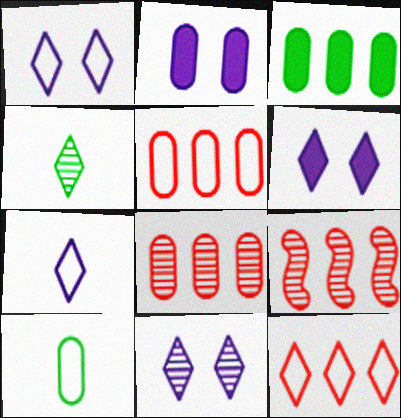[[1, 6, 11], 
[2, 8, 10], 
[4, 6, 12], 
[6, 9, 10]]